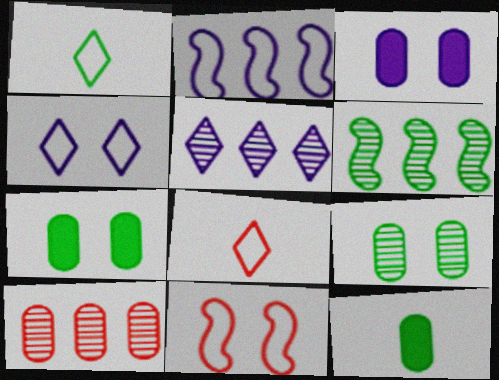[[1, 6, 7], 
[3, 6, 8], 
[5, 6, 10], 
[5, 11, 12]]